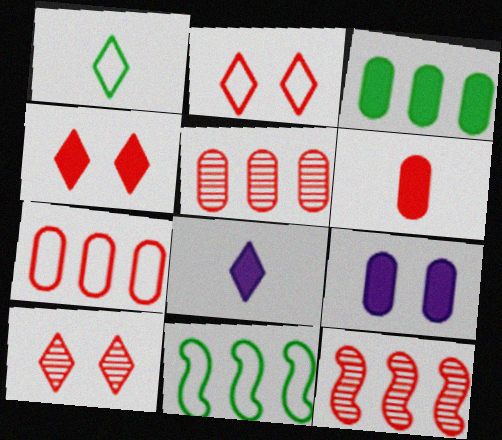[[1, 9, 12], 
[2, 4, 10], 
[2, 6, 12], 
[3, 6, 9]]